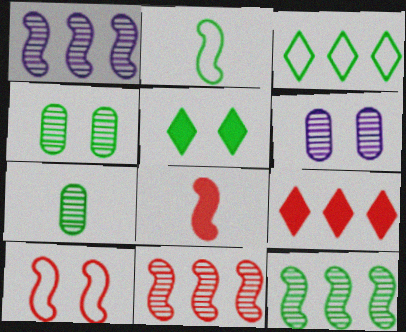[[1, 11, 12], 
[2, 6, 9], 
[3, 6, 8], 
[5, 6, 10], 
[8, 10, 11]]